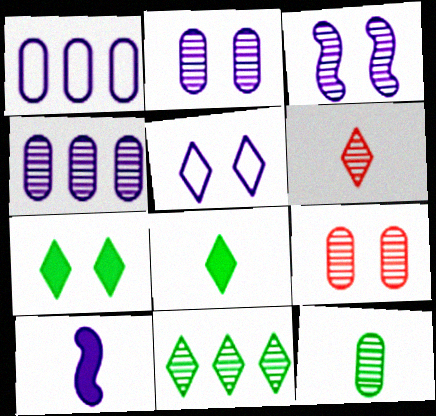[[4, 5, 10], 
[4, 9, 12]]